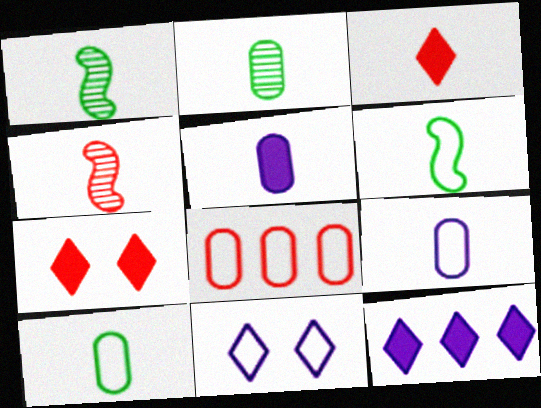[[1, 3, 9], 
[4, 7, 8], 
[6, 8, 11]]